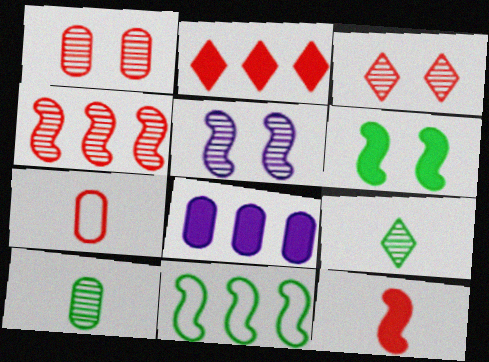[[5, 11, 12]]